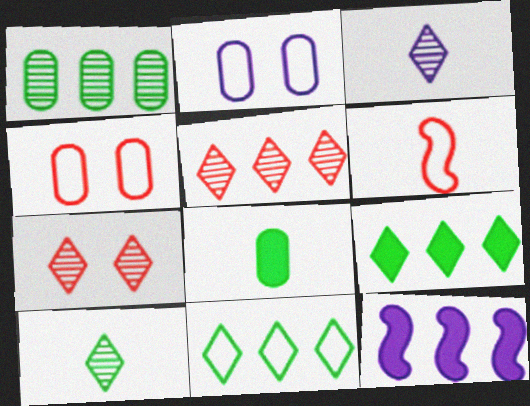[[2, 3, 12], 
[2, 6, 11], 
[3, 6, 8], 
[4, 10, 12]]